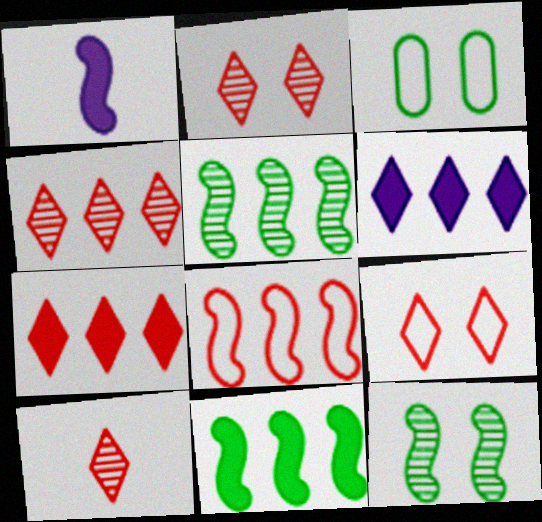[[1, 3, 4], 
[1, 8, 12], 
[2, 4, 10], 
[7, 9, 10]]